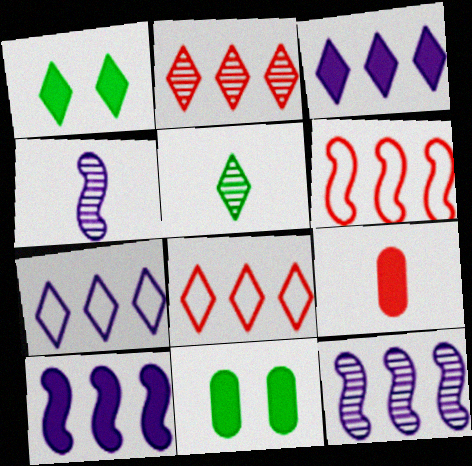[[1, 9, 10], 
[4, 8, 11]]